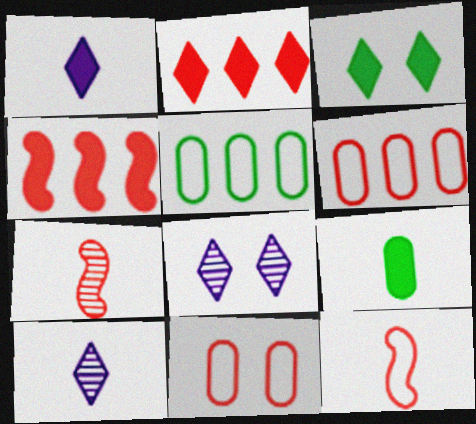[[1, 2, 3], 
[2, 7, 11], 
[9, 10, 12]]